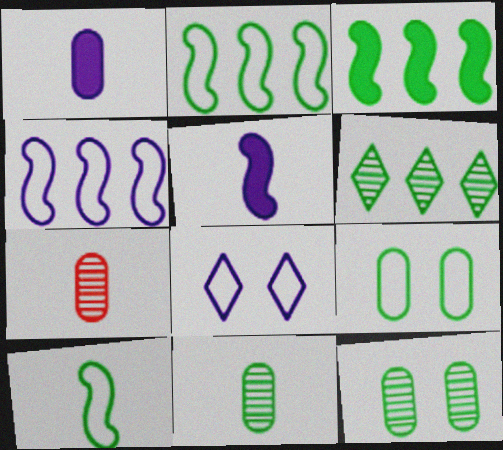[[3, 7, 8]]